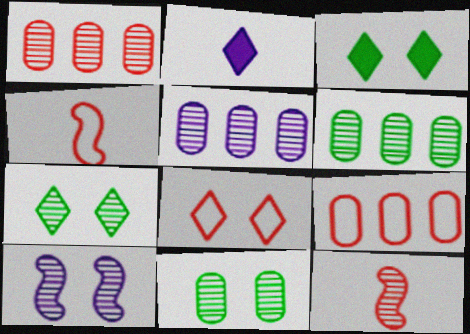[[1, 5, 6], 
[3, 4, 5], 
[4, 8, 9], 
[5, 7, 12]]